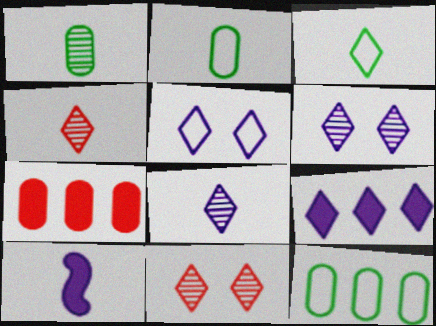[[2, 4, 10], 
[3, 9, 11], 
[5, 8, 9], 
[10, 11, 12]]